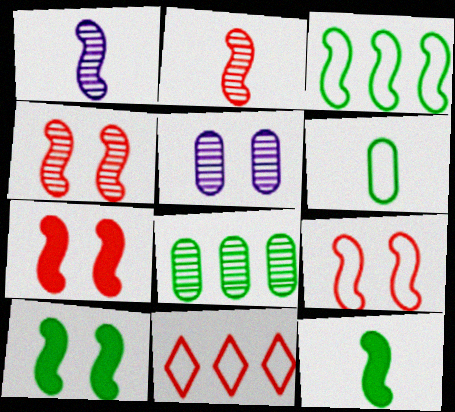[[1, 3, 7], 
[4, 7, 9], 
[5, 11, 12]]